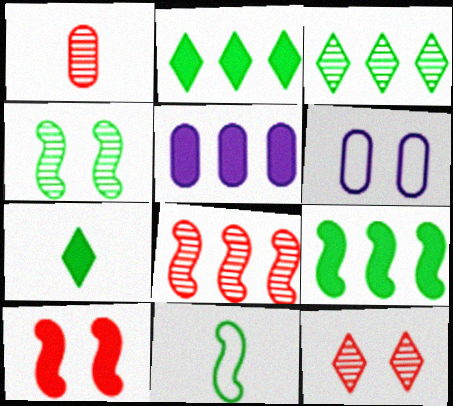[[1, 8, 12], 
[4, 9, 11], 
[5, 7, 10], 
[5, 11, 12], 
[6, 7, 8]]